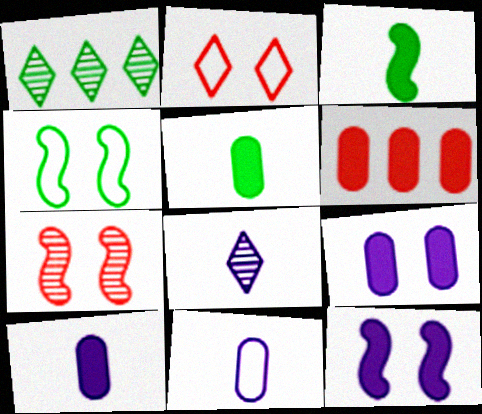[[1, 4, 5], 
[4, 6, 8], 
[4, 7, 12], 
[5, 6, 9]]